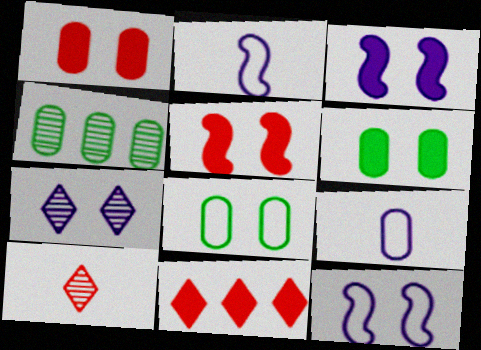[[1, 4, 9], 
[5, 7, 8]]